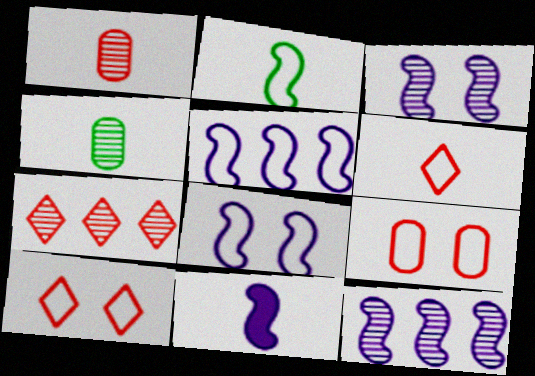[[3, 4, 7], 
[3, 5, 11], 
[4, 6, 11], 
[8, 11, 12]]